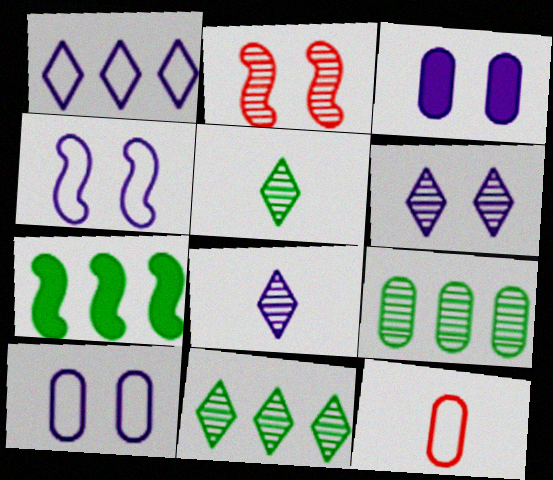[[2, 8, 9], 
[3, 4, 6], 
[3, 9, 12], 
[6, 7, 12]]